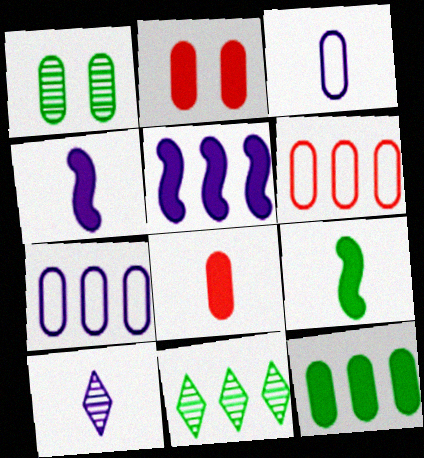[[1, 7, 8], 
[3, 4, 10], 
[5, 6, 11]]